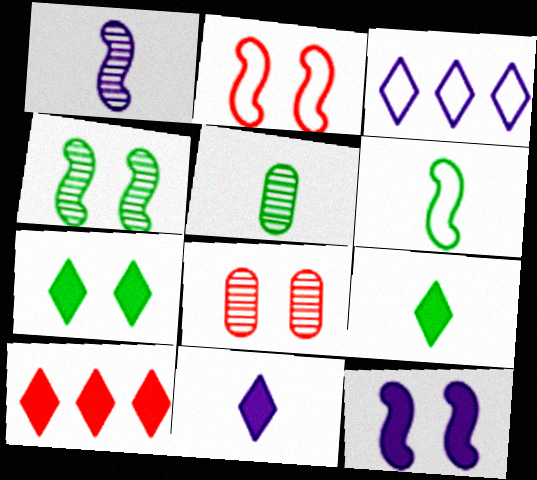[[2, 4, 12], 
[5, 6, 9], 
[7, 10, 11]]